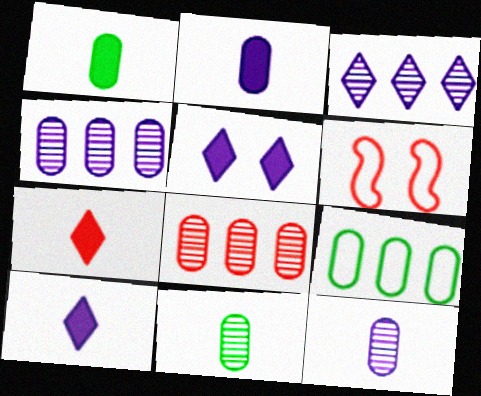[[1, 3, 6], 
[6, 7, 8]]